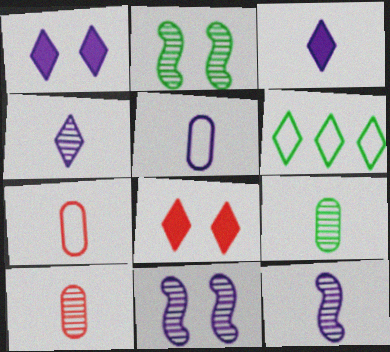[[3, 5, 12], 
[4, 6, 8]]